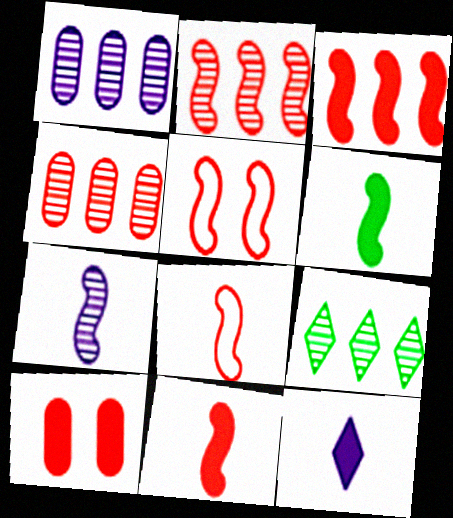[[1, 2, 9], 
[2, 5, 11], 
[6, 7, 8]]